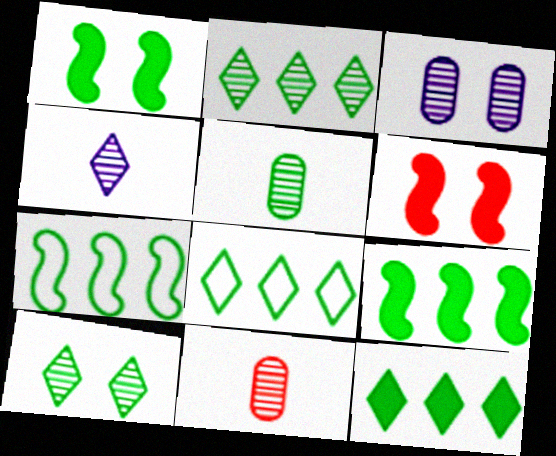[[1, 5, 8], 
[2, 8, 12]]